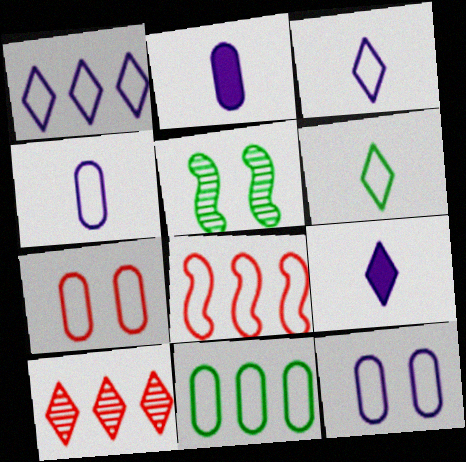[[1, 8, 11], 
[4, 7, 11], 
[6, 8, 12]]